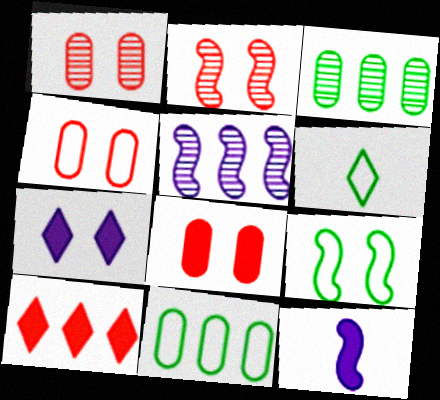[[1, 4, 8], 
[1, 7, 9], 
[5, 6, 8], 
[5, 10, 11], 
[6, 9, 11]]